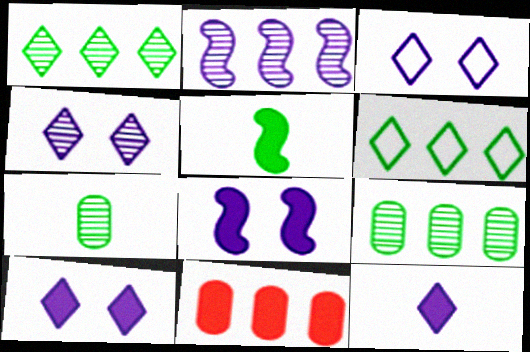[[2, 6, 11], 
[3, 4, 10], 
[5, 10, 11]]